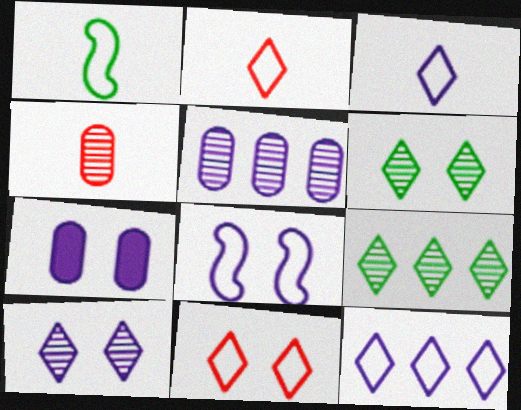[[7, 8, 10]]